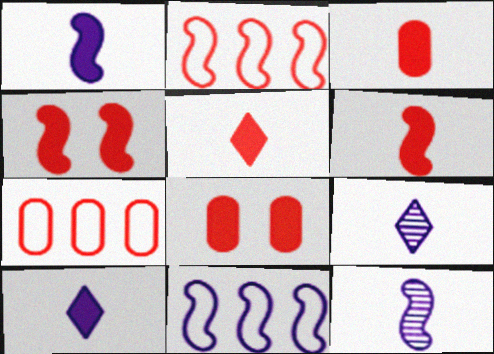[[3, 5, 6]]